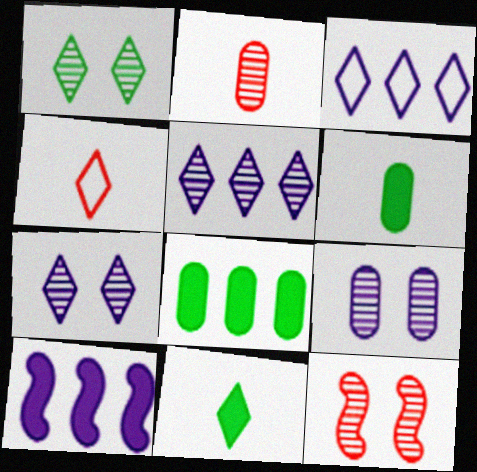[[1, 9, 12], 
[3, 6, 12]]